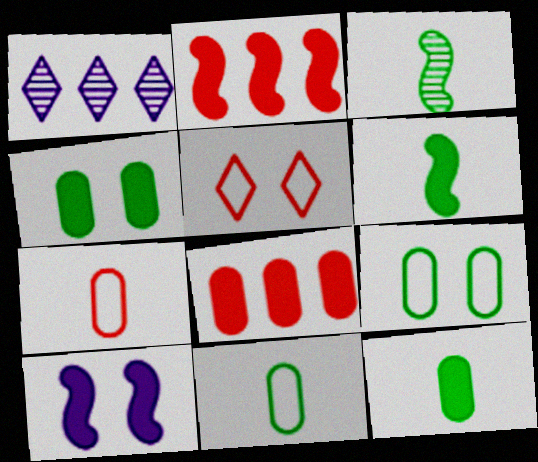[[2, 6, 10]]